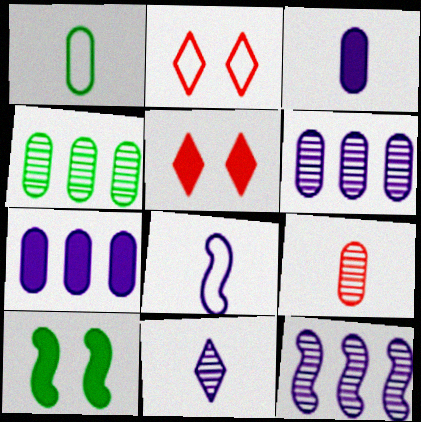[[1, 3, 9], 
[1, 5, 12], 
[3, 8, 11], 
[4, 5, 8]]